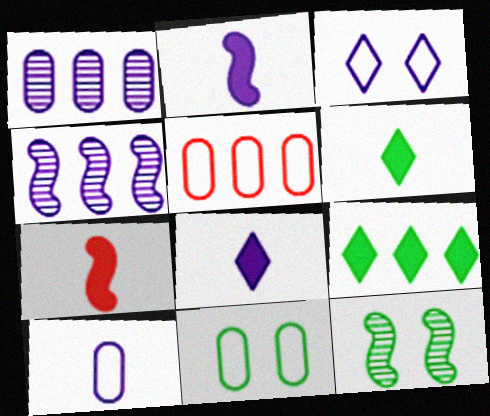[[1, 2, 3], 
[4, 5, 9], 
[5, 8, 12], 
[5, 10, 11]]